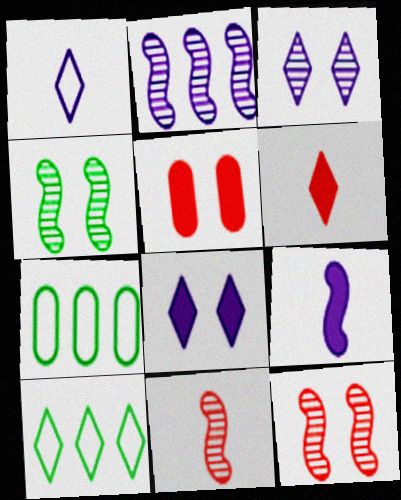[[2, 4, 11], 
[3, 6, 10], 
[7, 8, 11]]